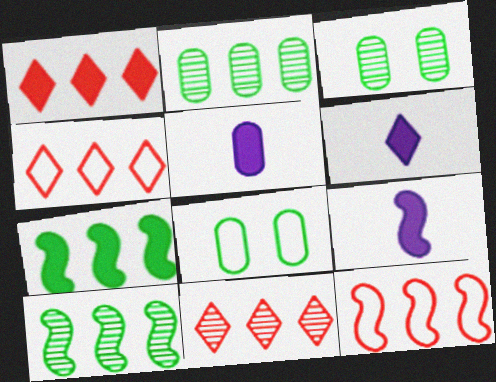[[1, 4, 11], 
[3, 4, 9], 
[3, 6, 12], 
[5, 6, 9], 
[8, 9, 11]]